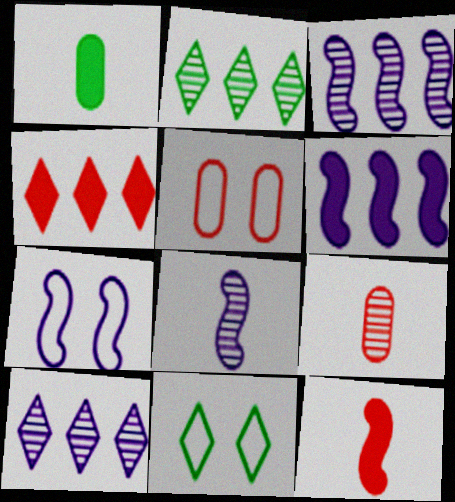[[5, 7, 11], 
[6, 7, 8], 
[6, 9, 11]]